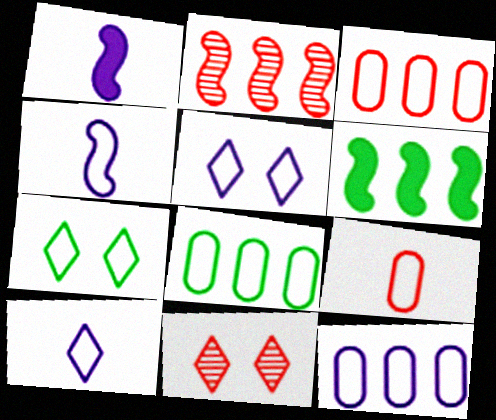[[1, 8, 11], 
[3, 4, 7], 
[3, 8, 12], 
[4, 5, 12]]